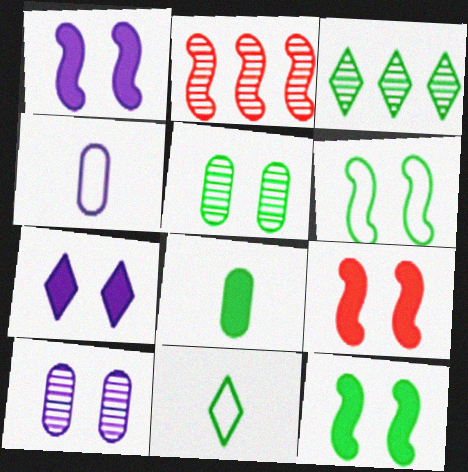[[1, 9, 12], 
[3, 4, 9], 
[3, 6, 8]]